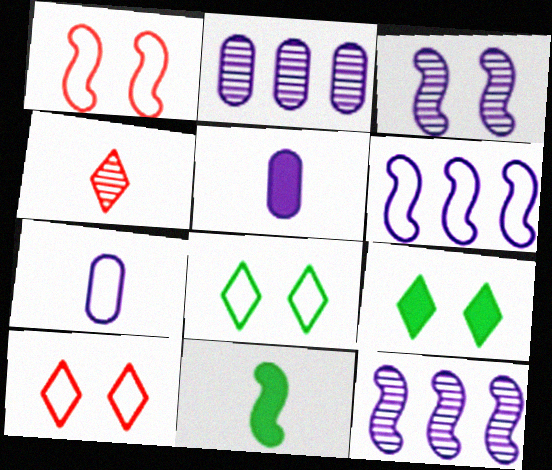[[1, 11, 12], 
[2, 10, 11], 
[4, 7, 11]]